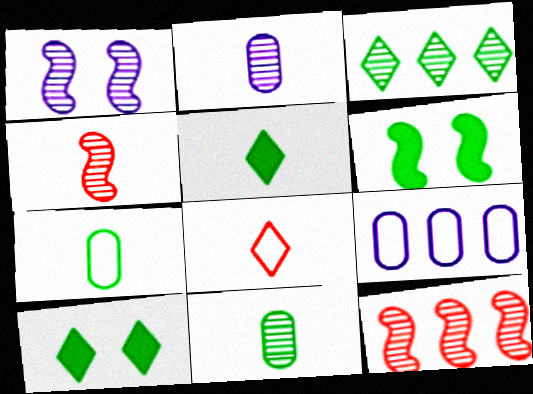[[3, 6, 7], 
[4, 9, 10]]